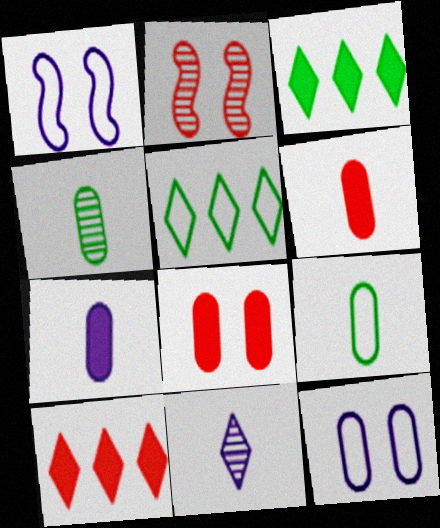[[1, 4, 10], 
[2, 5, 7]]